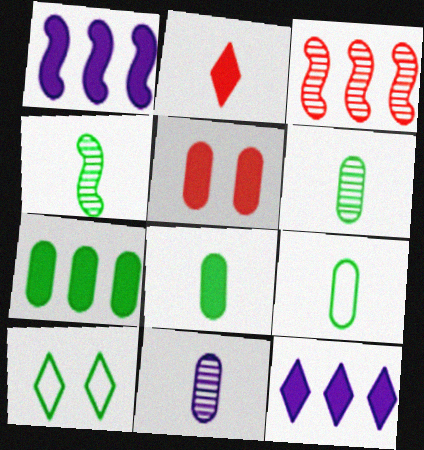[[4, 7, 10], 
[6, 8, 9]]